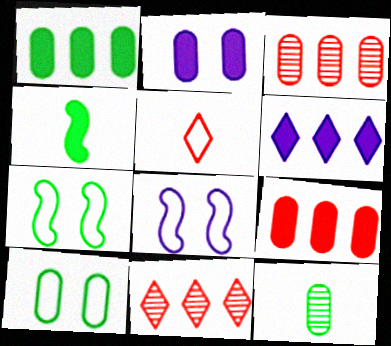[[1, 10, 12]]